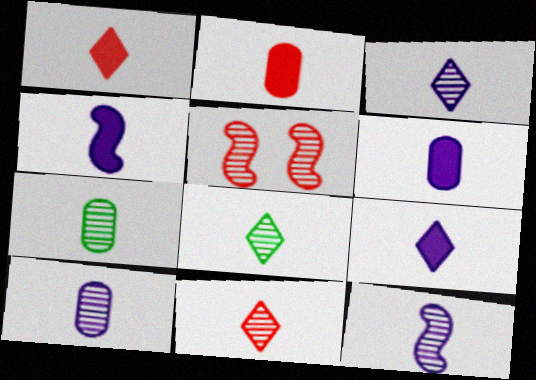[[3, 8, 11], 
[3, 10, 12], 
[4, 6, 9], 
[7, 11, 12]]